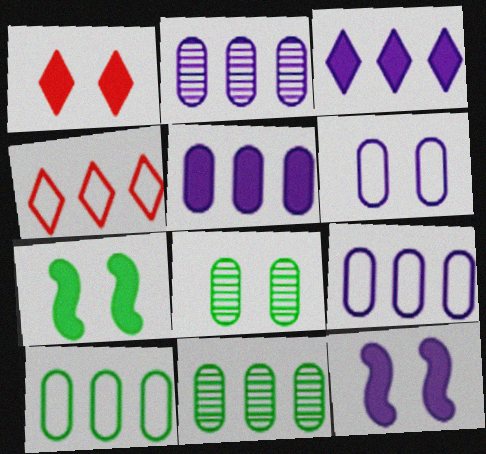[[2, 5, 9]]